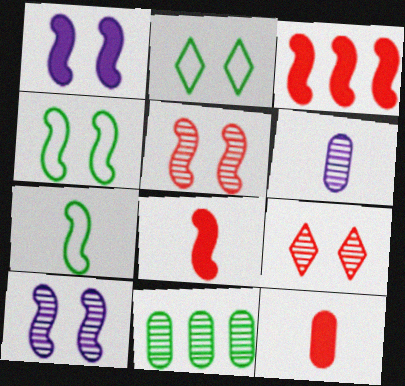[[1, 4, 5], 
[2, 3, 6], 
[3, 7, 10]]